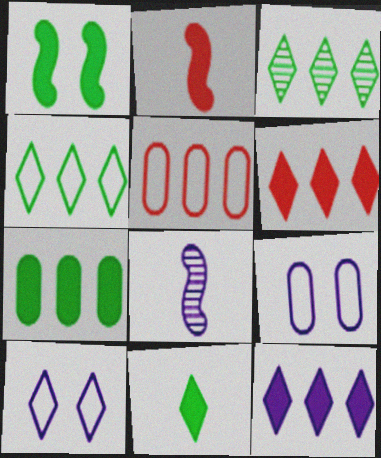[[1, 7, 11], 
[2, 3, 9], 
[8, 9, 12]]